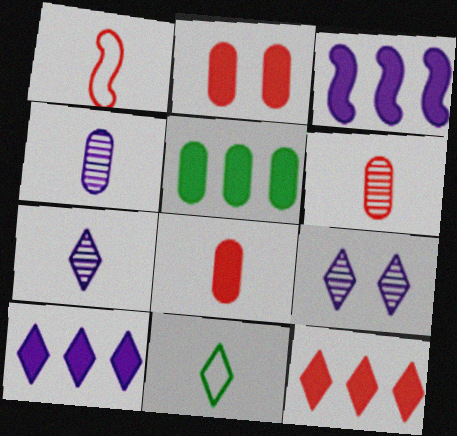[[1, 5, 9], 
[3, 5, 12], 
[9, 11, 12]]